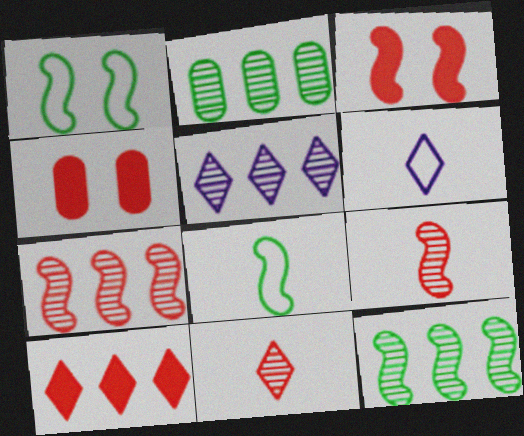[[2, 3, 6], 
[2, 5, 7], 
[4, 5, 8], 
[4, 6, 12]]